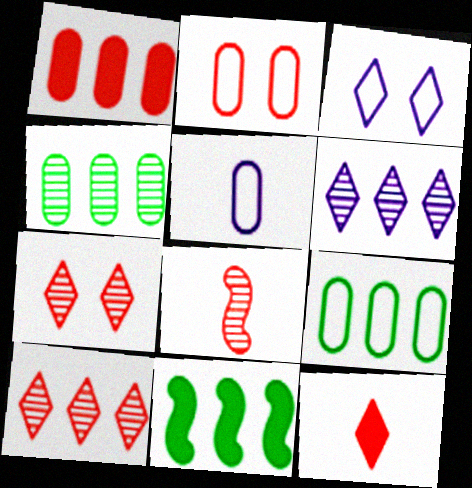[[2, 5, 9], 
[5, 7, 11]]